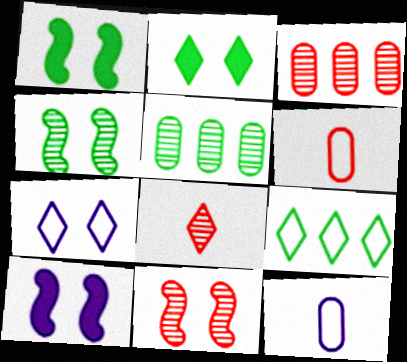[[3, 8, 11]]